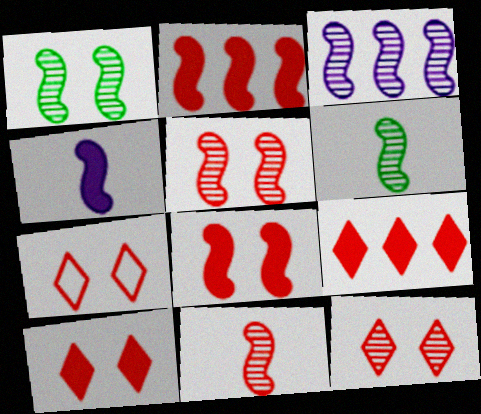[[1, 3, 11], 
[3, 5, 6], 
[7, 10, 12]]